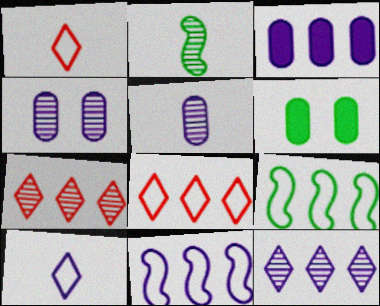[[2, 4, 7], 
[3, 7, 9], 
[3, 11, 12]]